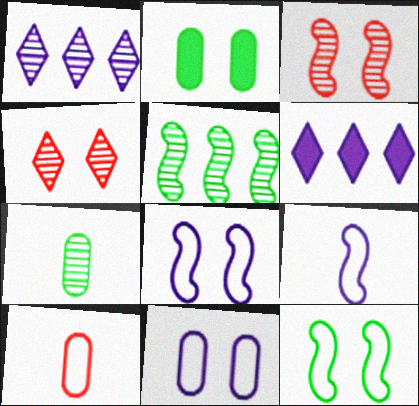[[1, 3, 7], 
[2, 4, 8]]